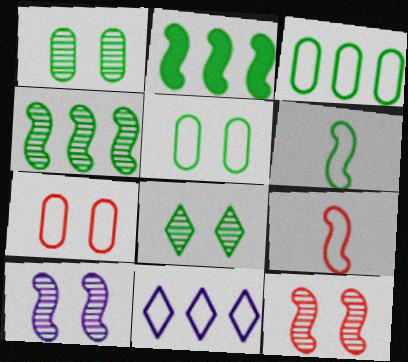[[2, 9, 10], 
[5, 9, 11], 
[6, 7, 11]]